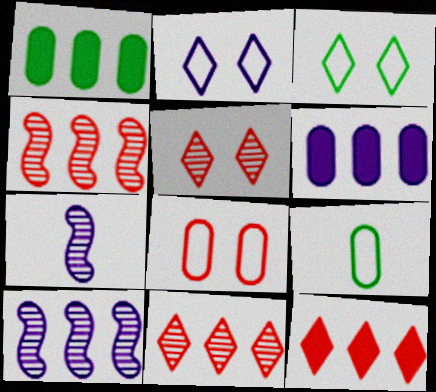[[2, 6, 7]]